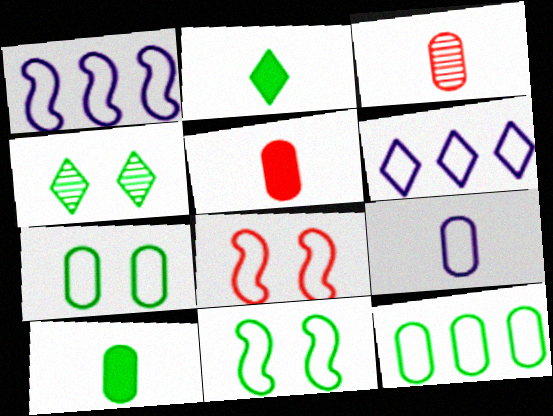[[1, 4, 5], 
[3, 9, 10]]